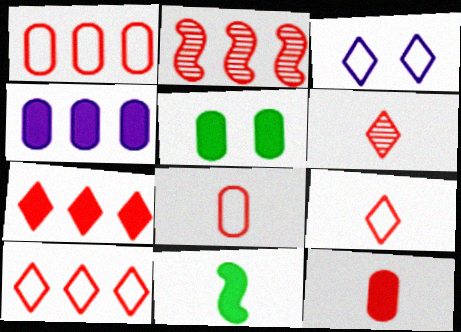[[1, 2, 7], 
[4, 5, 12]]